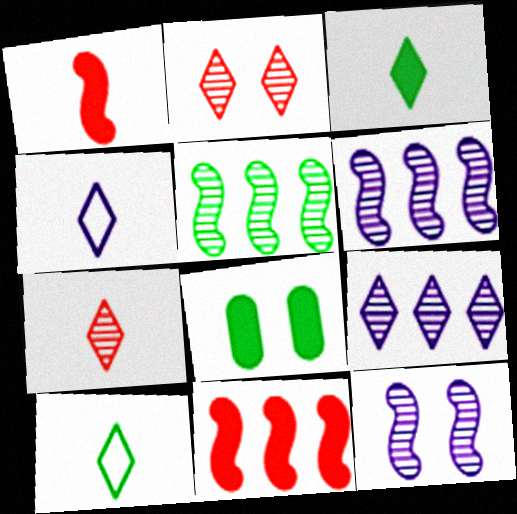[[3, 4, 7], 
[5, 8, 10]]